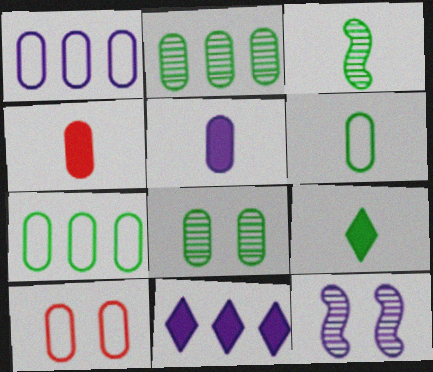[[1, 4, 8], 
[1, 6, 10], 
[2, 5, 10], 
[3, 6, 9], 
[3, 10, 11]]